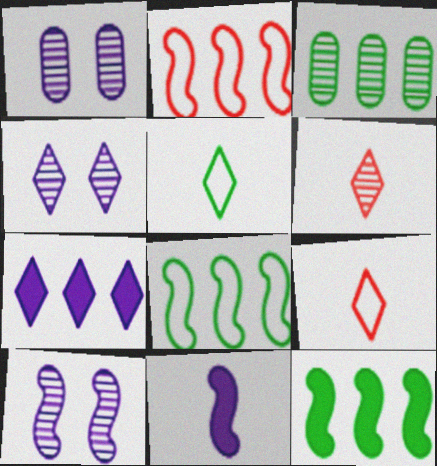[[1, 4, 10], 
[1, 9, 12], 
[2, 3, 7], 
[3, 6, 10]]